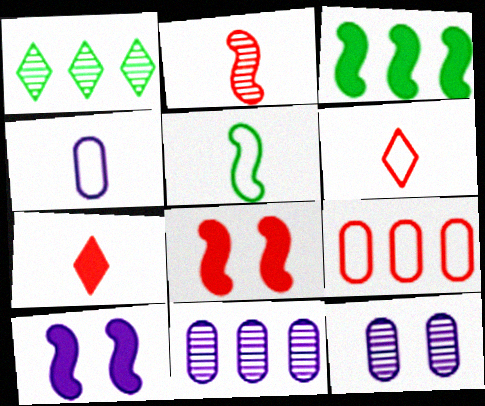[[1, 2, 12], 
[1, 4, 8], 
[3, 6, 12], 
[4, 5, 6]]